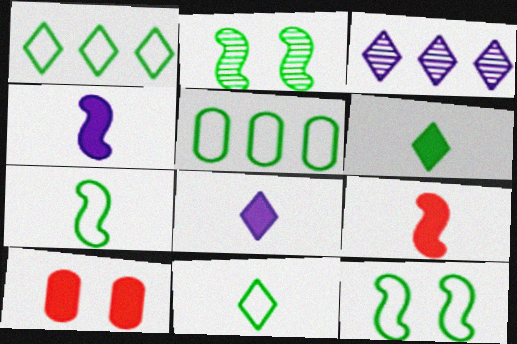[[2, 5, 6], 
[3, 7, 10], 
[5, 11, 12]]